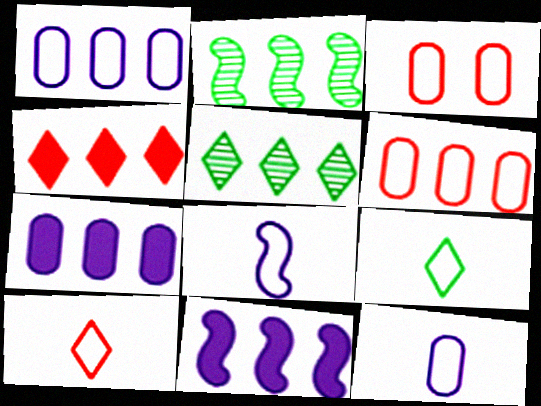[[1, 2, 4], 
[5, 6, 11]]